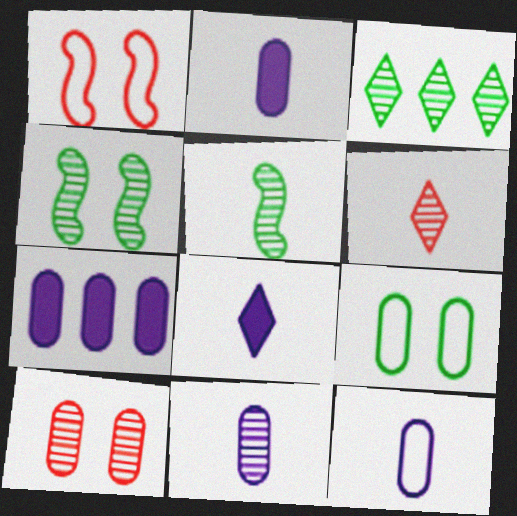[[1, 2, 3], 
[2, 11, 12], 
[5, 6, 11]]